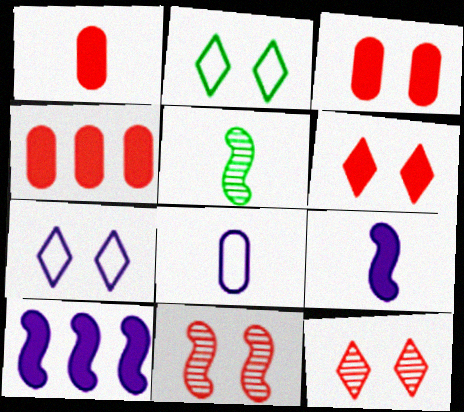[[1, 3, 4], 
[4, 5, 7]]